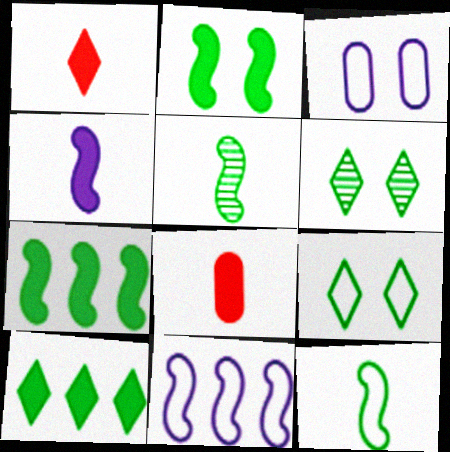[[6, 8, 11]]